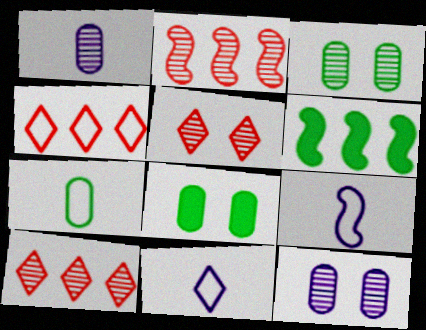[[2, 8, 11], 
[8, 9, 10]]